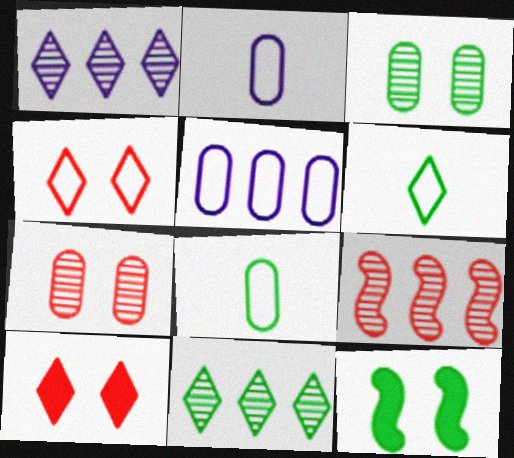[[1, 6, 10], 
[8, 11, 12]]